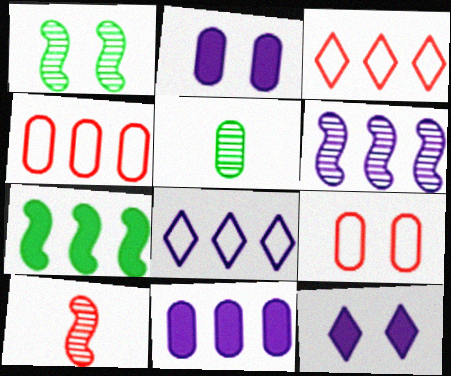[[1, 6, 10], 
[1, 9, 12], 
[2, 4, 5], 
[5, 9, 11], 
[6, 8, 11]]